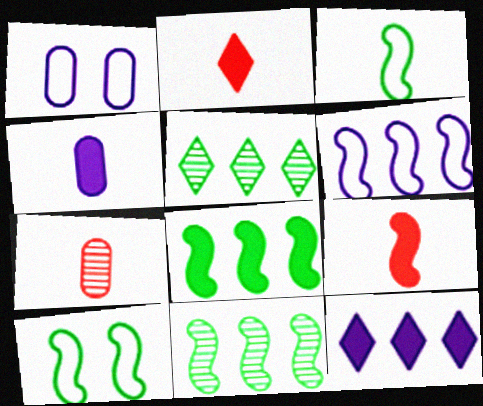[[1, 2, 11], 
[1, 5, 9], 
[7, 10, 12]]